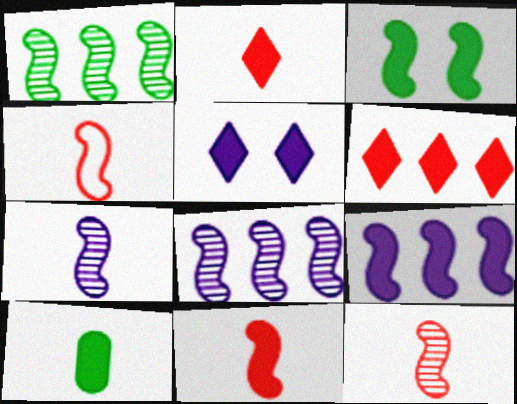[[3, 4, 8], 
[3, 9, 11], 
[4, 11, 12]]